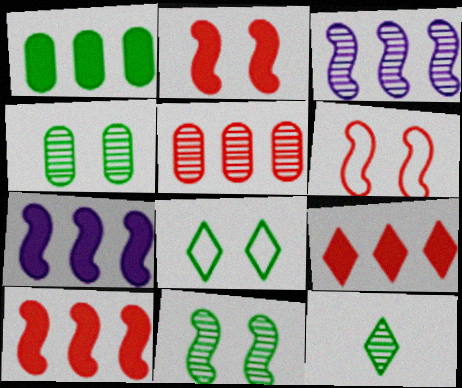[[1, 7, 9]]